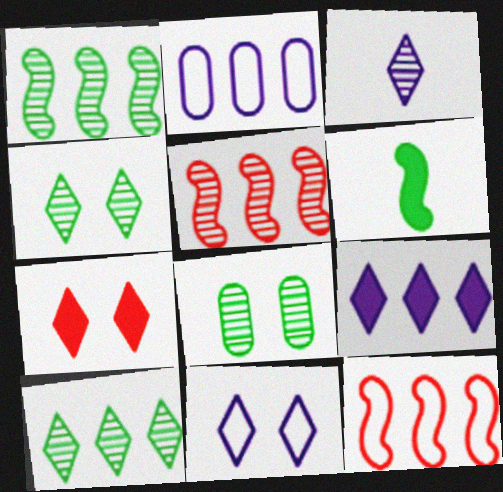[[3, 5, 8], 
[3, 9, 11], 
[4, 7, 11]]